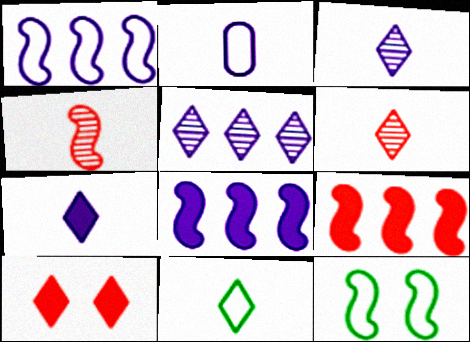[[4, 8, 12], 
[5, 10, 11], 
[6, 7, 11]]